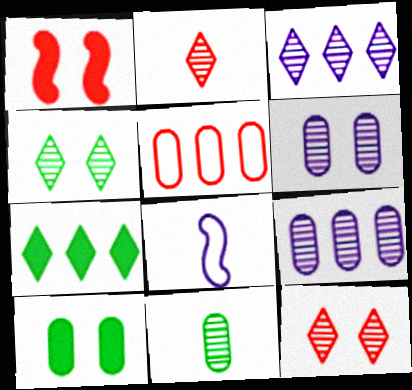[[1, 2, 5], 
[2, 3, 4]]